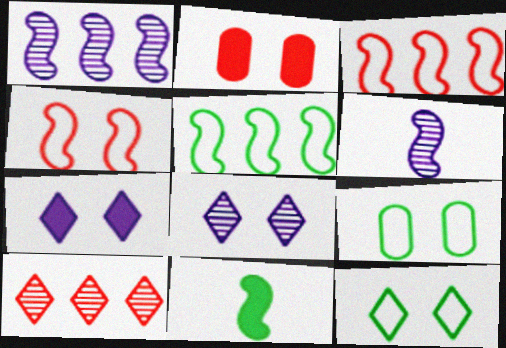[[1, 4, 11]]